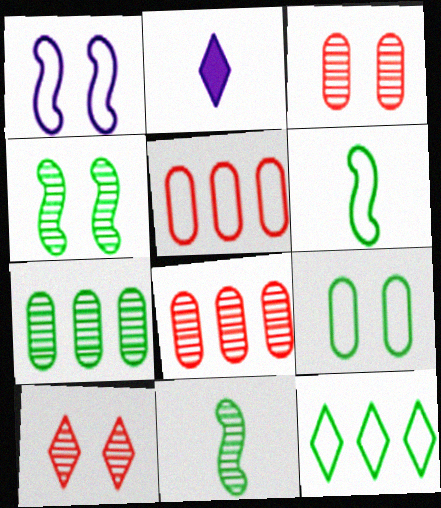[[2, 4, 5], 
[2, 10, 12], 
[6, 9, 12]]